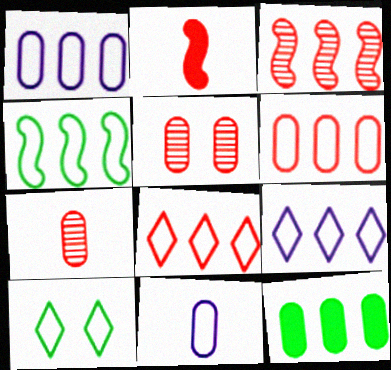[[1, 4, 8], 
[2, 5, 8], 
[3, 9, 12], 
[4, 6, 9], 
[5, 11, 12]]